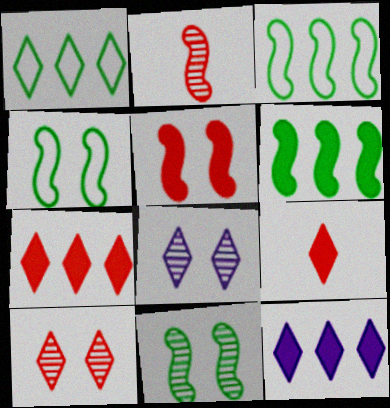[[1, 8, 9]]